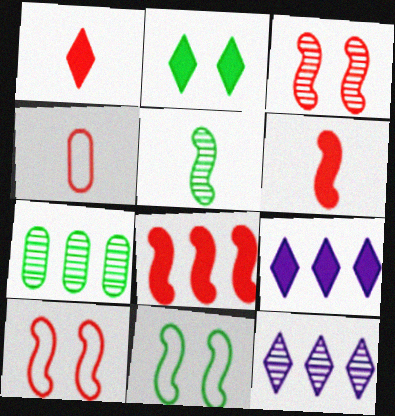[[1, 2, 9]]